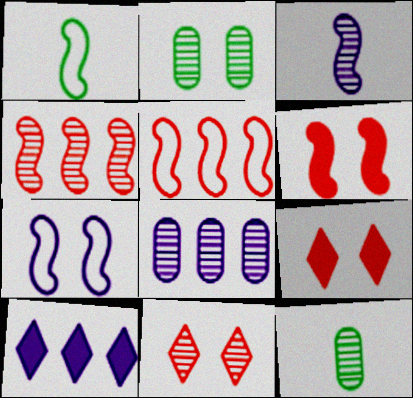[[1, 5, 7], 
[1, 8, 9], 
[2, 7, 9]]